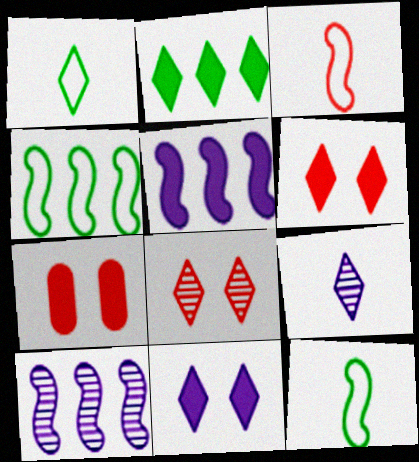[[1, 7, 10], 
[4, 7, 9]]